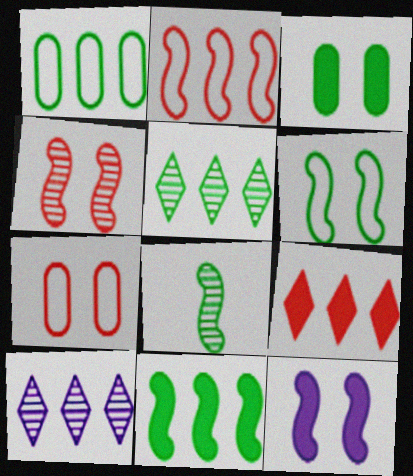[[1, 5, 11], 
[2, 8, 12], 
[4, 6, 12], 
[6, 8, 11]]